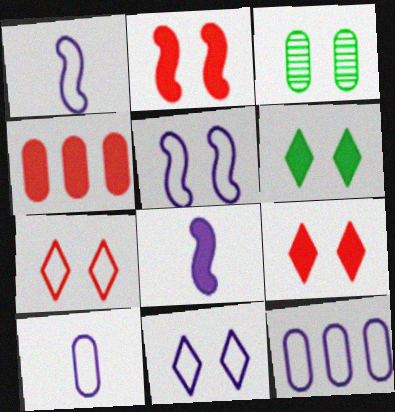[[1, 11, 12], 
[2, 3, 11], 
[3, 4, 10], 
[3, 5, 9], 
[4, 6, 8]]